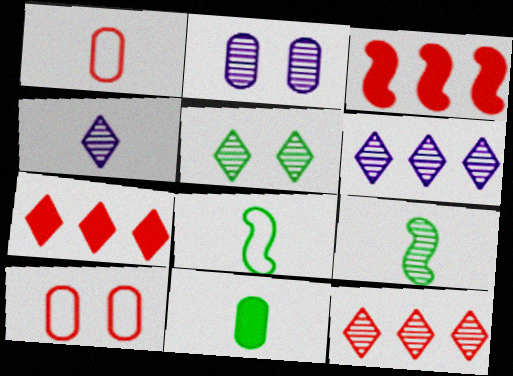[[2, 7, 8], 
[2, 9, 12], 
[4, 5, 12]]